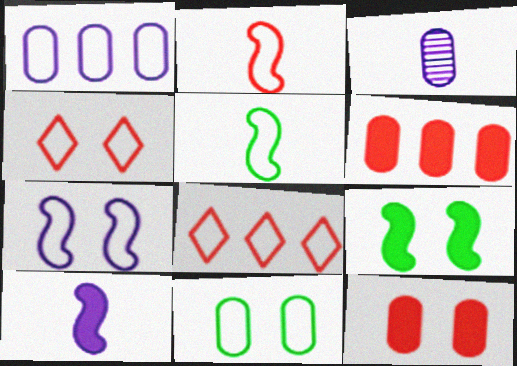[[1, 4, 5], 
[3, 6, 11], 
[3, 8, 9], 
[4, 7, 11]]